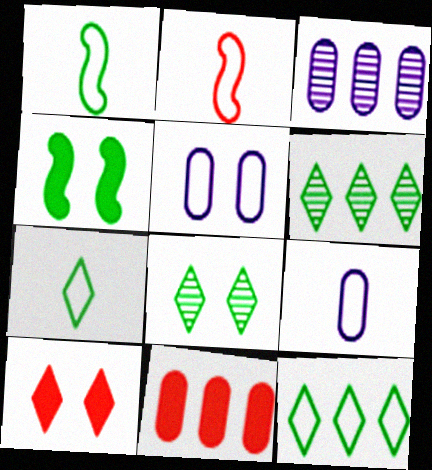[[1, 3, 10], 
[2, 5, 12], 
[2, 7, 9]]